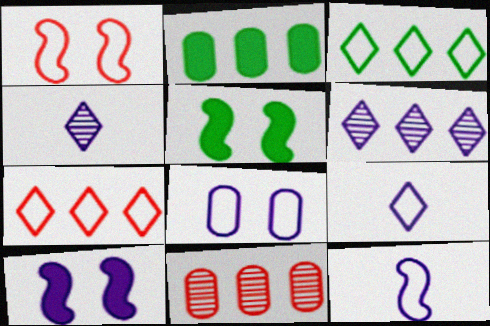[[1, 2, 4], 
[5, 9, 11]]